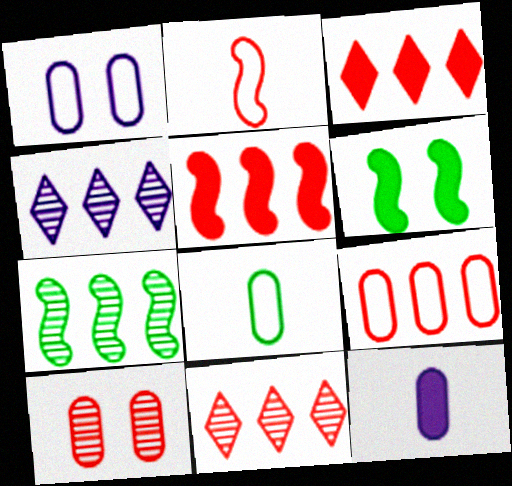[[1, 8, 9], 
[2, 3, 10], 
[3, 6, 12], 
[5, 9, 11]]